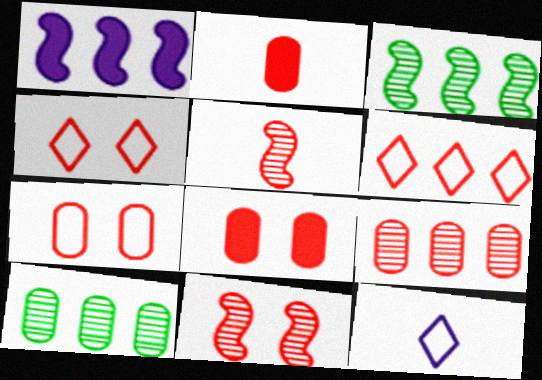[[1, 6, 10], 
[2, 6, 11], 
[2, 7, 9], 
[3, 8, 12], 
[4, 8, 11], 
[5, 6, 8]]